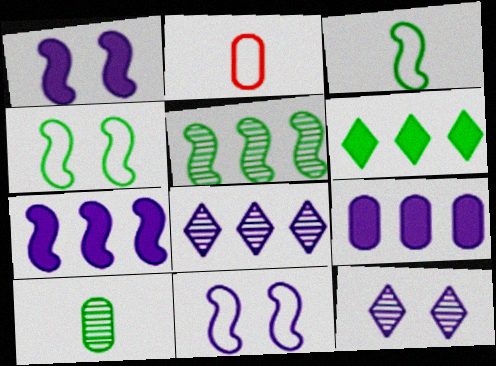[[4, 6, 10]]